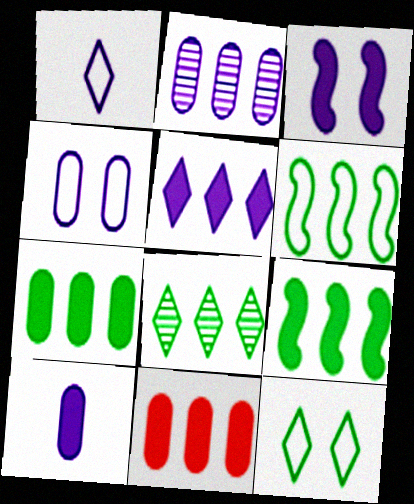[[1, 2, 3], 
[2, 4, 10], 
[3, 5, 10], 
[5, 9, 11], 
[6, 7, 8]]